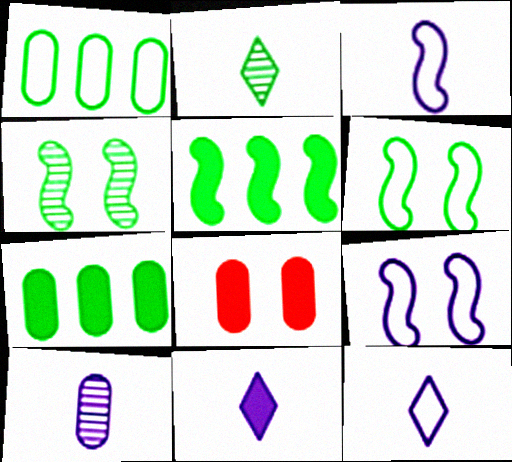[[1, 8, 10], 
[2, 6, 7], 
[3, 10, 11], 
[5, 8, 11]]